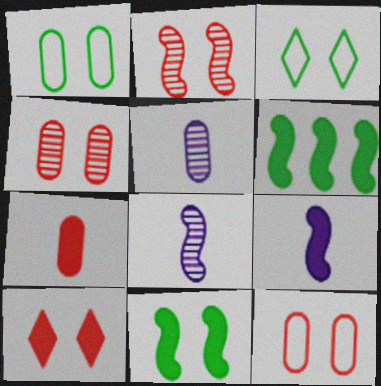[[2, 10, 12]]